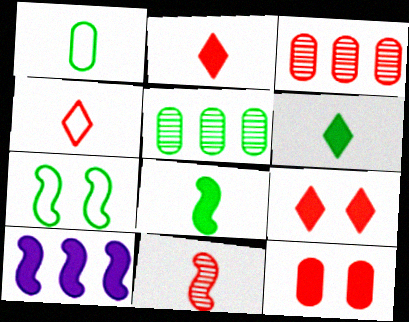[[5, 6, 7], 
[6, 10, 12], 
[7, 10, 11]]